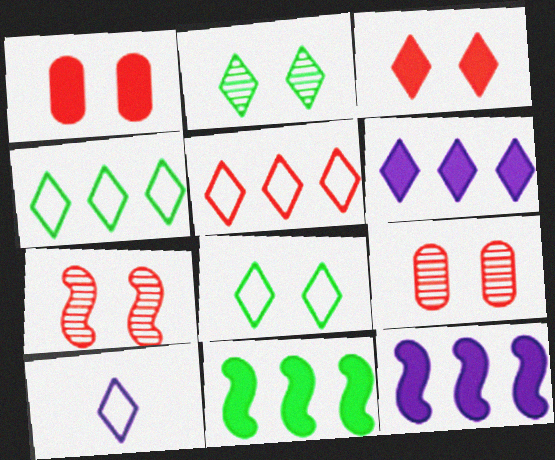[[5, 8, 10], 
[9, 10, 11]]